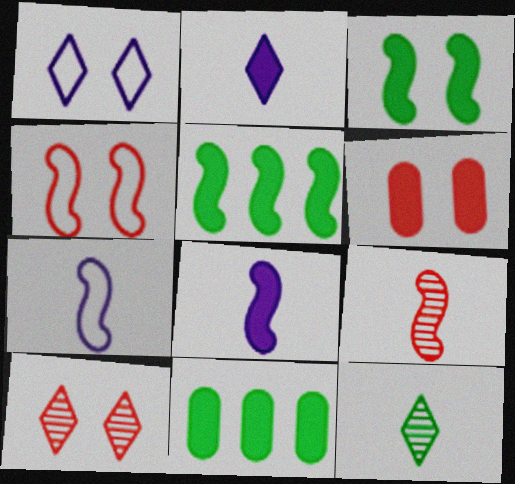[[1, 9, 11], 
[2, 5, 6], 
[4, 6, 10], 
[7, 10, 11]]